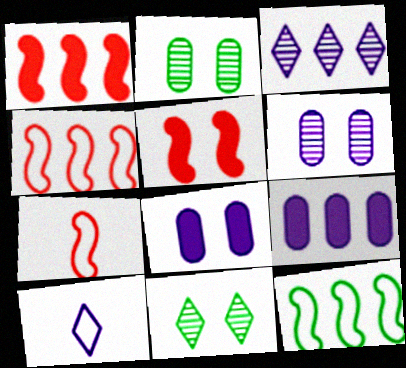[[1, 2, 10], 
[7, 9, 11]]